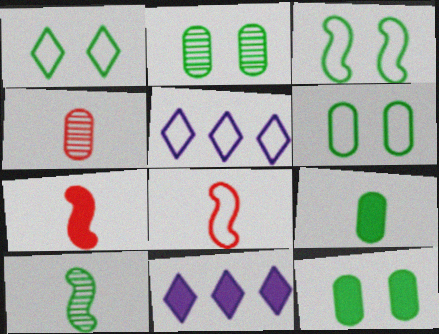[[1, 3, 6], 
[2, 5, 7], 
[2, 6, 12], 
[2, 8, 11], 
[3, 4, 11], 
[5, 6, 8], 
[7, 11, 12]]